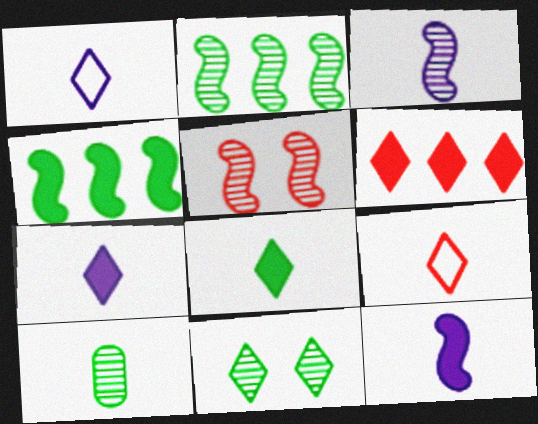[[1, 6, 11], 
[2, 3, 5], 
[2, 10, 11], 
[9, 10, 12]]